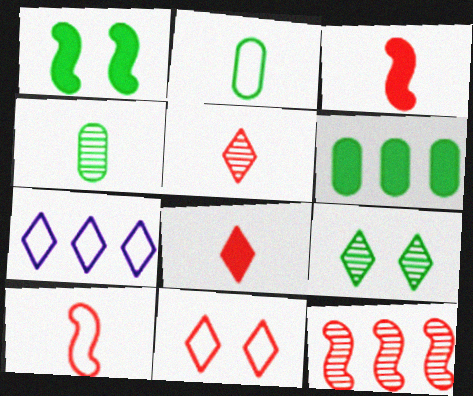[[6, 7, 12], 
[7, 8, 9]]